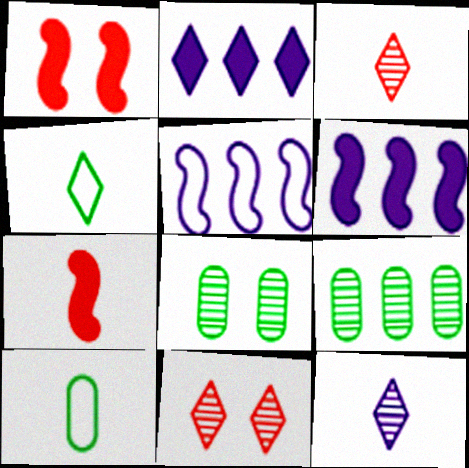[[2, 4, 11], 
[6, 10, 11], 
[7, 10, 12]]